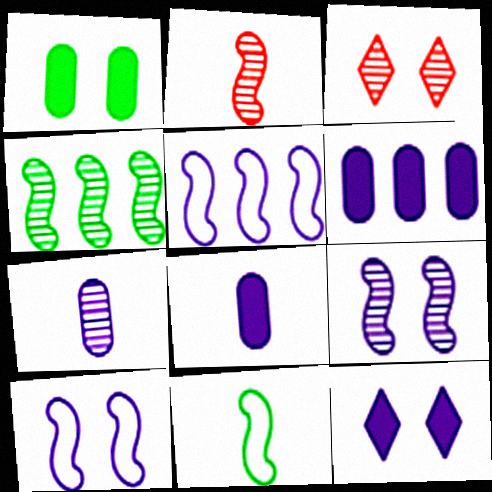[[1, 3, 10], 
[2, 4, 9], 
[3, 4, 7], 
[3, 6, 11], 
[5, 7, 12]]